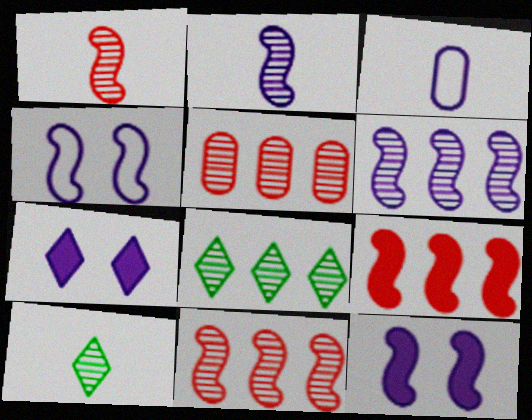[[3, 6, 7], 
[5, 6, 8]]